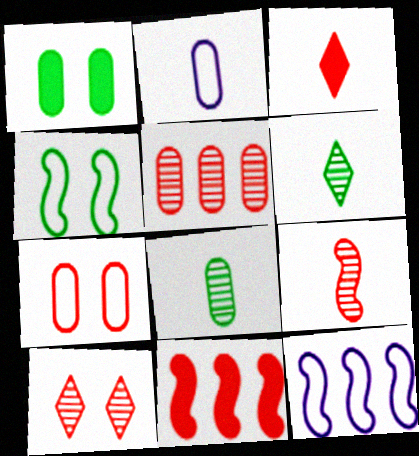[[1, 2, 5], 
[5, 9, 10]]